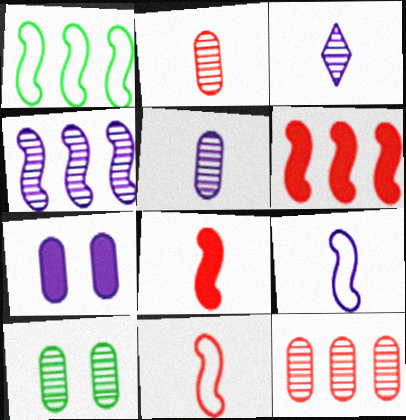[[1, 4, 6], 
[5, 10, 12]]